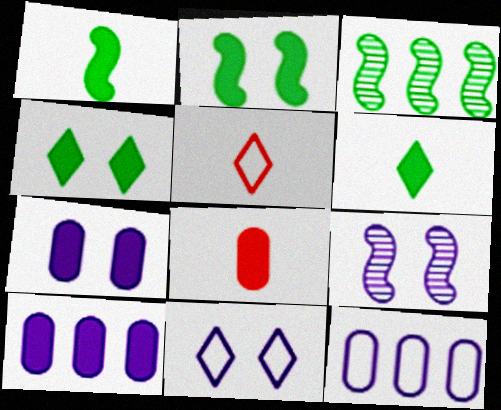[[3, 5, 7], 
[3, 8, 11], 
[7, 9, 11]]